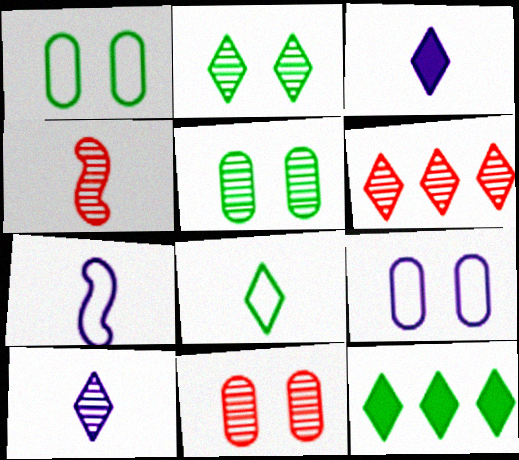[[2, 6, 10], 
[2, 8, 12], 
[4, 6, 11], 
[4, 9, 12], 
[7, 11, 12]]